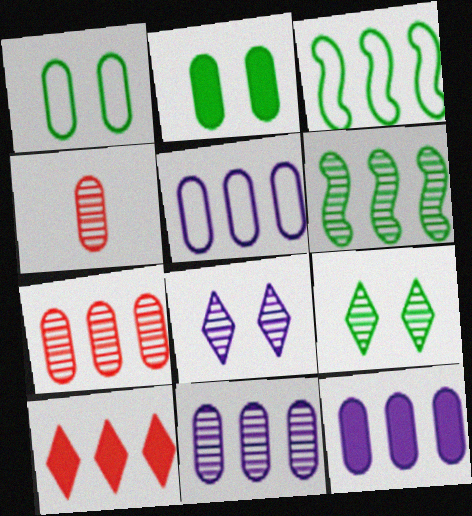[[1, 4, 12], 
[2, 4, 5], 
[3, 10, 11], 
[4, 6, 8], 
[5, 6, 10], 
[5, 11, 12]]